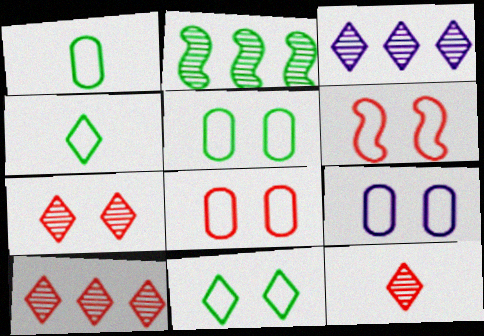[[5, 8, 9], 
[6, 9, 11], 
[7, 10, 12]]